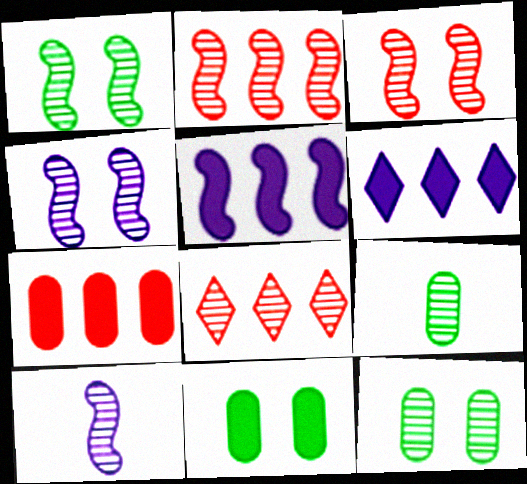[[1, 2, 10], 
[1, 3, 4], 
[4, 8, 9], 
[8, 10, 12]]